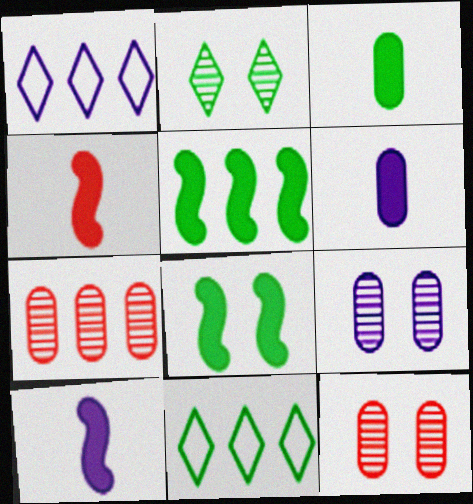[[1, 5, 7], 
[1, 9, 10], 
[4, 9, 11], 
[10, 11, 12]]